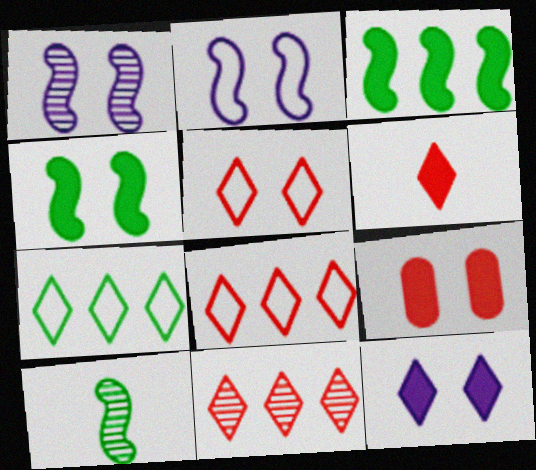[[4, 9, 12], 
[5, 6, 11]]